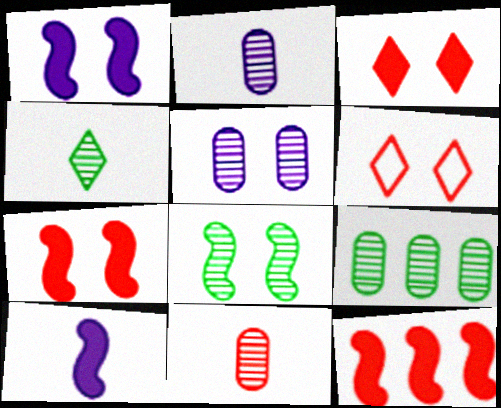[[4, 8, 9], 
[5, 9, 11], 
[6, 9, 10], 
[6, 11, 12]]